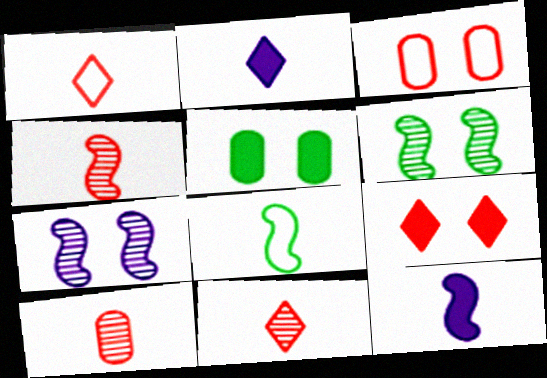[[2, 8, 10], 
[4, 8, 12], 
[4, 10, 11]]